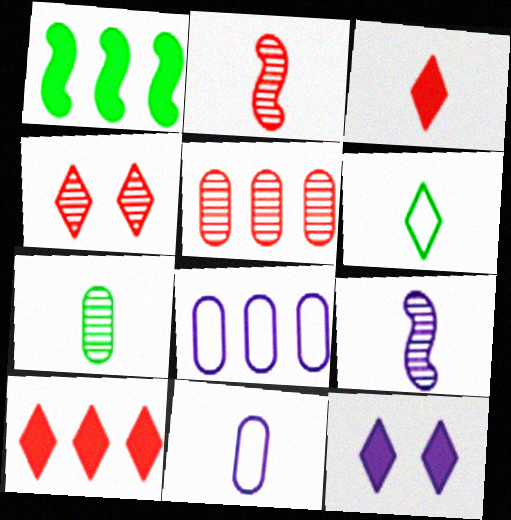[[1, 4, 11], 
[2, 4, 5], 
[8, 9, 12]]